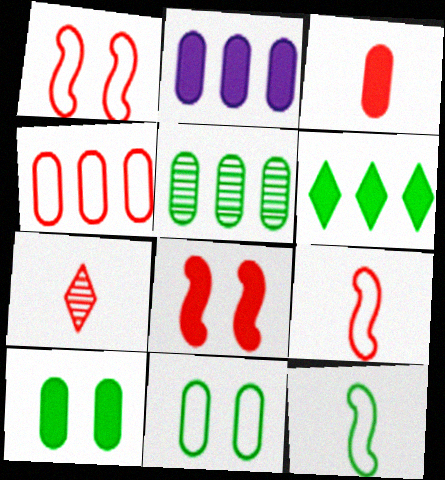[[2, 3, 10], 
[2, 4, 5], 
[3, 7, 9], 
[4, 7, 8]]